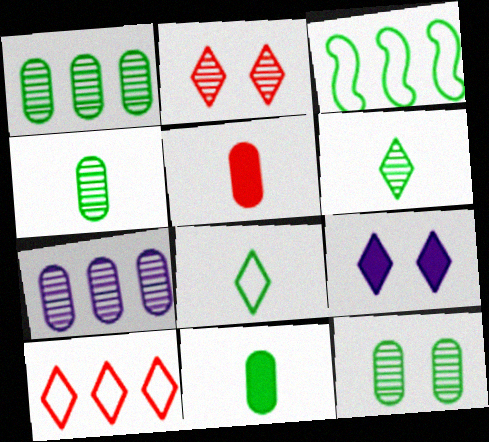[[1, 4, 12], 
[6, 9, 10]]